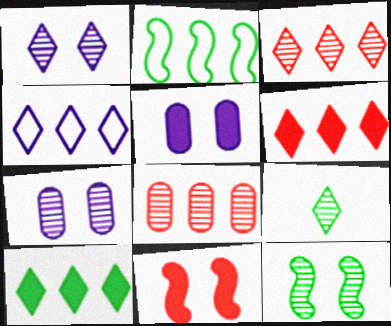[[1, 3, 9], 
[3, 4, 10]]